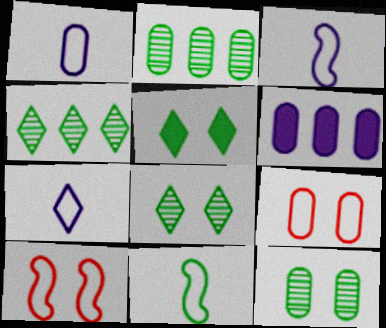[[1, 3, 7], 
[2, 5, 11]]